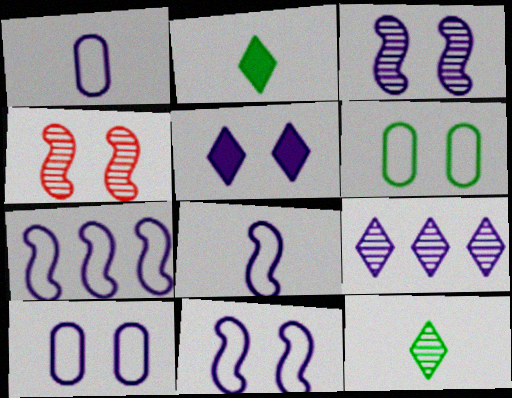[[3, 5, 10], 
[4, 5, 6], 
[7, 8, 11]]